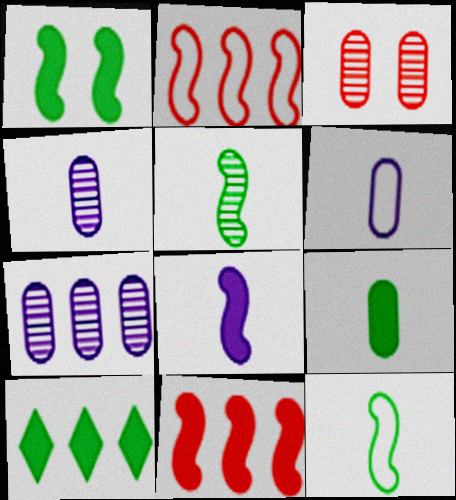[[1, 8, 11], 
[1, 9, 10], 
[2, 7, 10]]